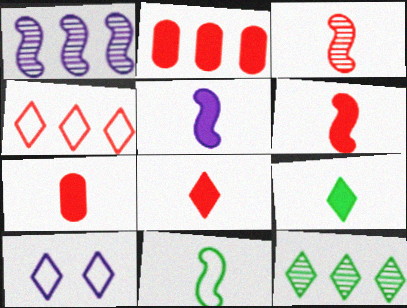[[3, 5, 11], 
[5, 7, 9], 
[6, 7, 8], 
[8, 10, 12]]